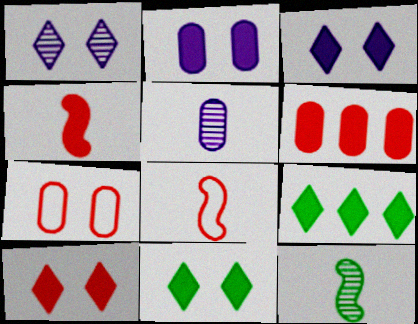[[2, 4, 9], 
[3, 10, 11], 
[4, 6, 10]]